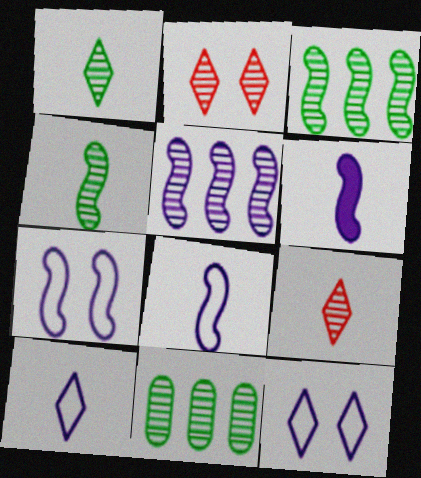[[5, 6, 7]]